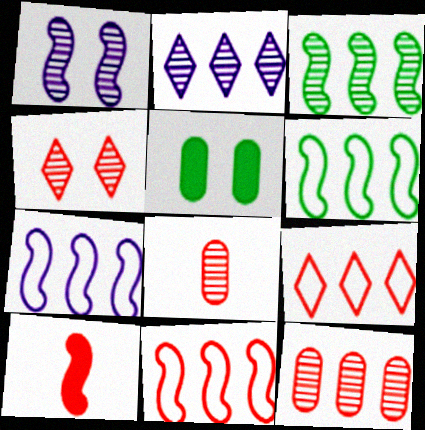[[1, 6, 10], 
[2, 3, 12], 
[6, 7, 11]]